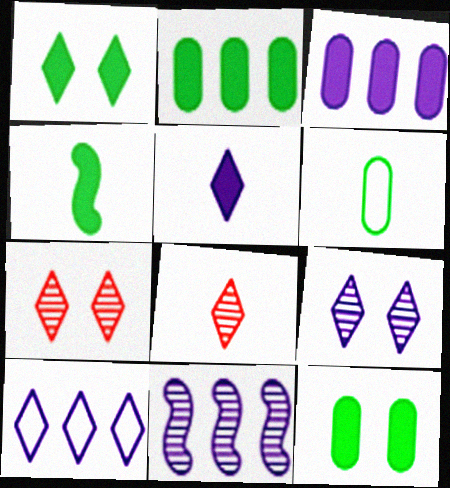[[1, 2, 4], 
[1, 8, 10], 
[3, 10, 11], 
[5, 9, 10]]